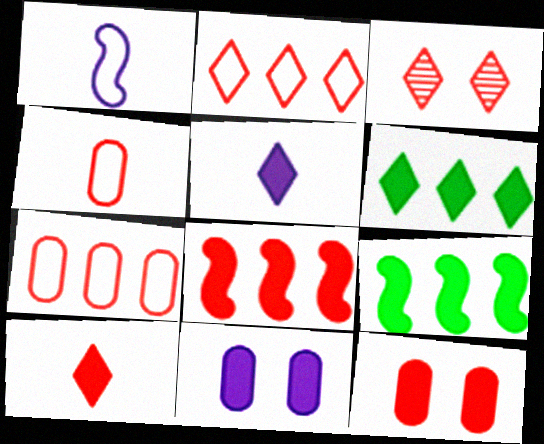[[2, 3, 10], 
[3, 4, 8], 
[5, 9, 12], 
[8, 10, 12], 
[9, 10, 11]]